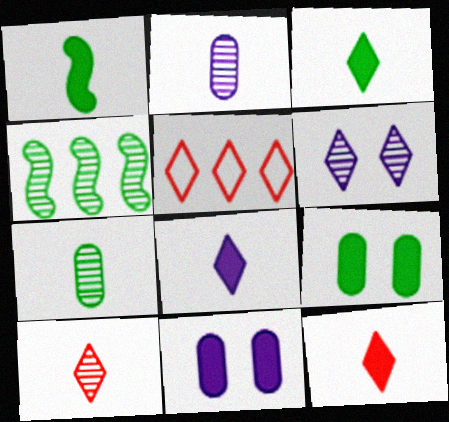[[3, 5, 6], 
[3, 8, 12]]